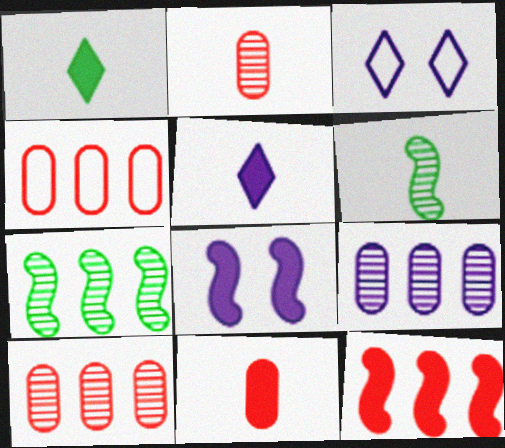[[3, 7, 11]]